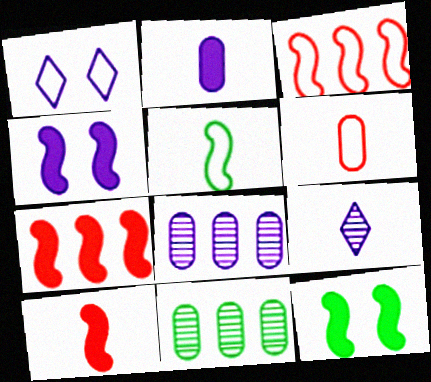[[1, 10, 11]]